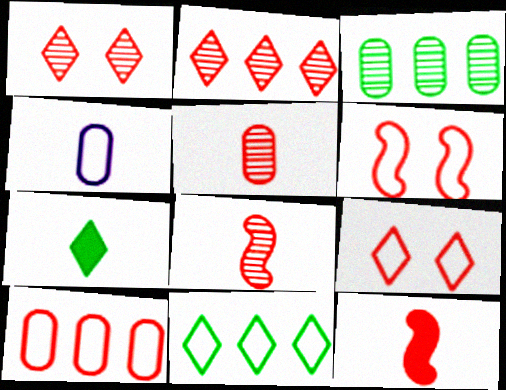[[1, 10, 12], 
[4, 6, 11], 
[4, 7, 8]]